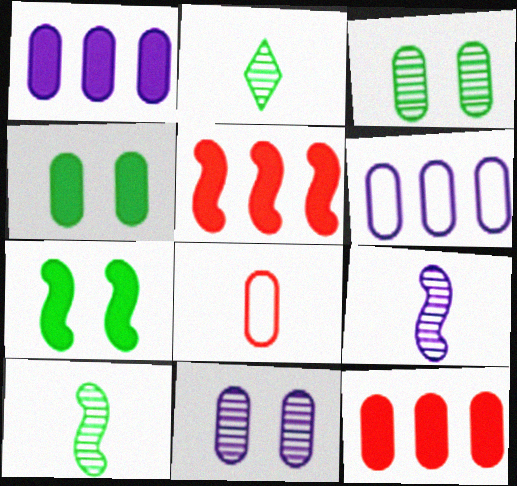[[1, 3, 8]]